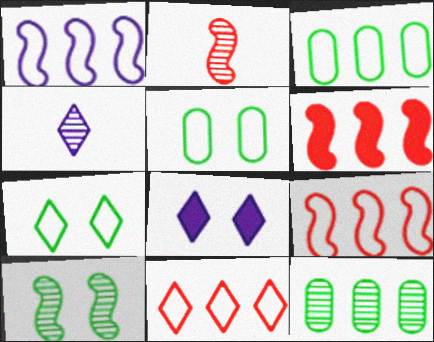[[1, 3, 11], 
[2, 3, 8], 
[4, 5, 6]]